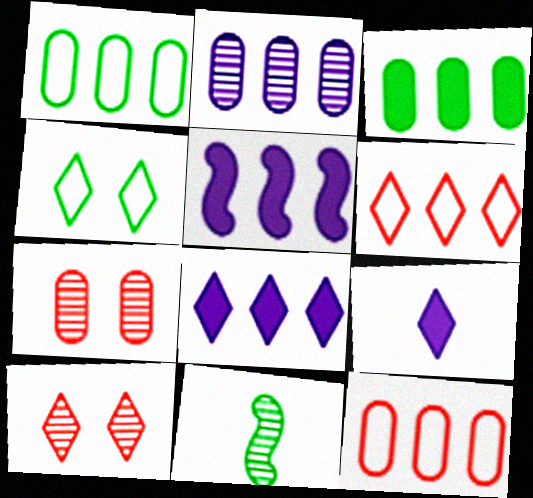[[2, 3, 12], 
[2, 10, 11], 
[3, 4, 11]]